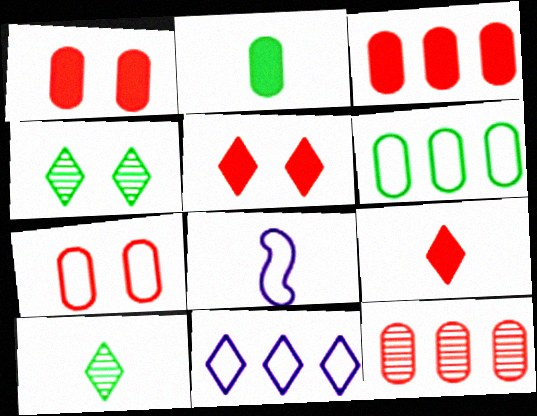[[3, 4, 8], 
[4, 9, 11], 
[5, 10, 11]]